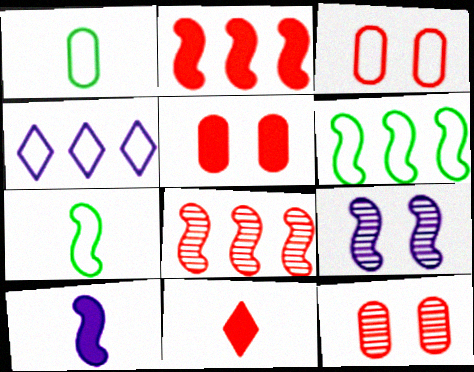[[2, 5, 11], 
[2, 7, 9], 
[3, 4, 7], 
[3, 5, 12], 
[3, 8, 11]]